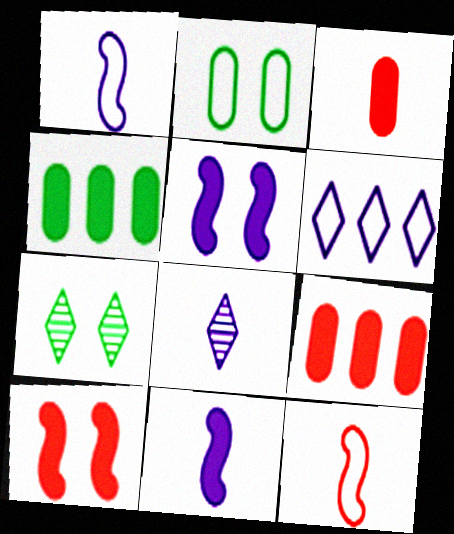[[1, 7, 9], 
[2, 6, 12]]